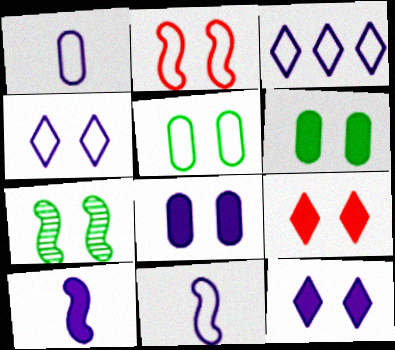[[2, 4, 5]]